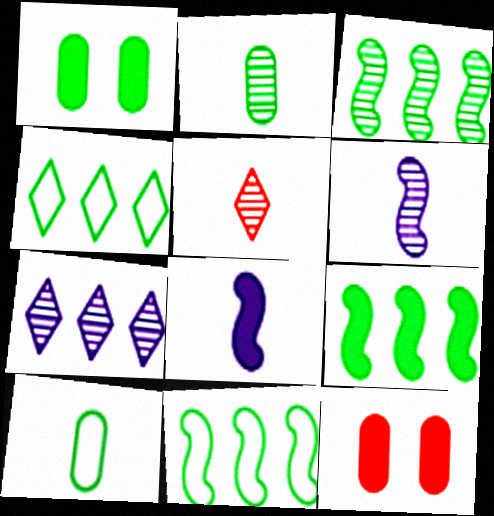[[2, 5, 6], 
[3, 9, 11], 
[4, 6, 12], 
[5, 8, 10]]